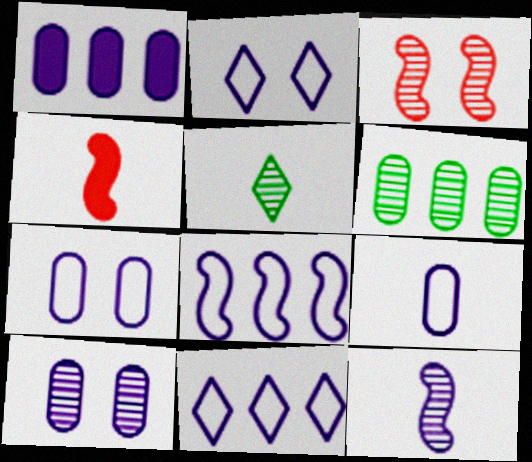[[1, 2, 12], 
[1, 9, 10], 
[2, 4, 6], 
[2, 8, 9], 
[4, 5, 9]]